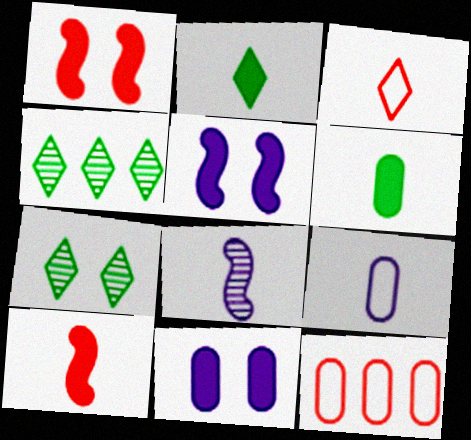[[1, 4, 9], 
[3, 6, 8]]